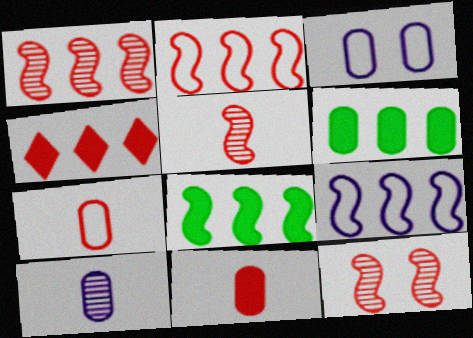[[1, 5, 12], 
[1, 8, 9], 
[4, 7, 12]]